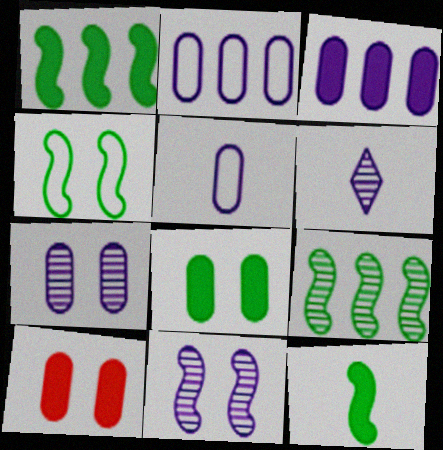[[3, 5, 7], 
[4, 9, 12]]